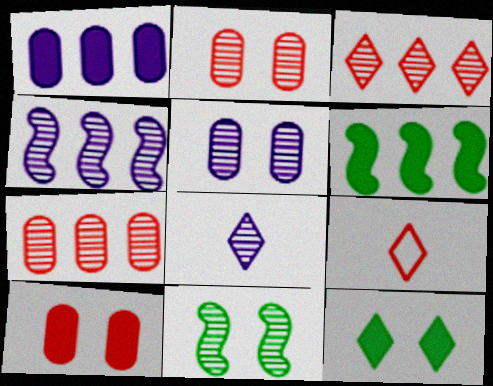[[1, 9, 11], 
[4, 5, 8], 
[5, 6, 9], 
[7, 8, 11]]